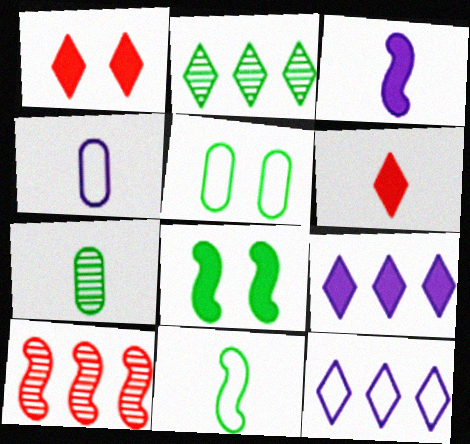[]